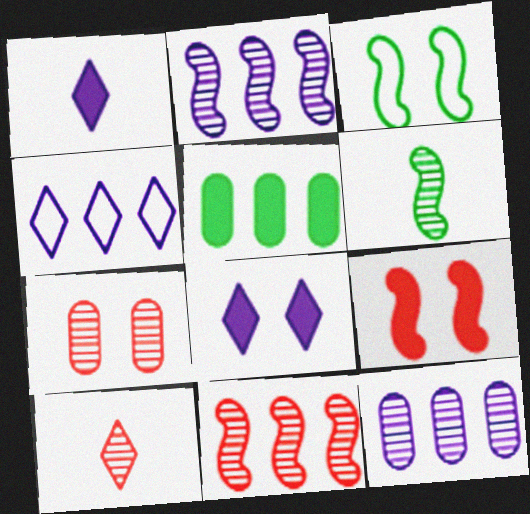[[1, 5, 9], 
[3, 7, 8], 
[4, 5, 11], 
[7, 10, 11]]